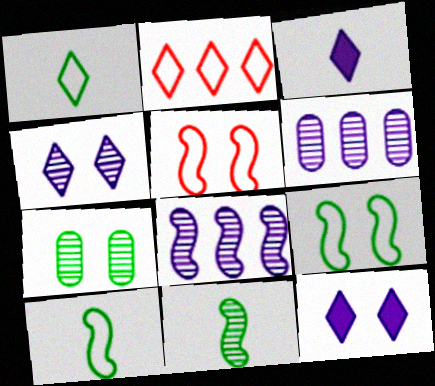[[5, 7, 12]]